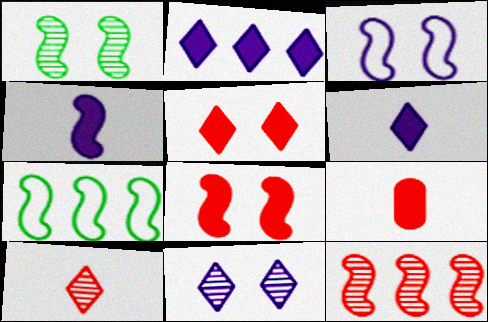[[1, 3, 8], 
[7, 9, 11]]